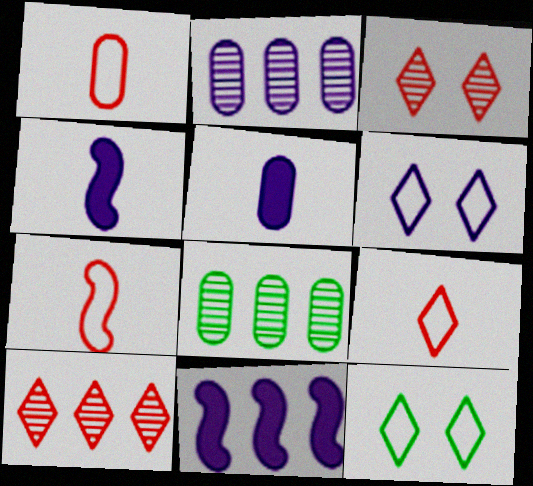[[1, 7, 9], 
[2, 4, 6]]